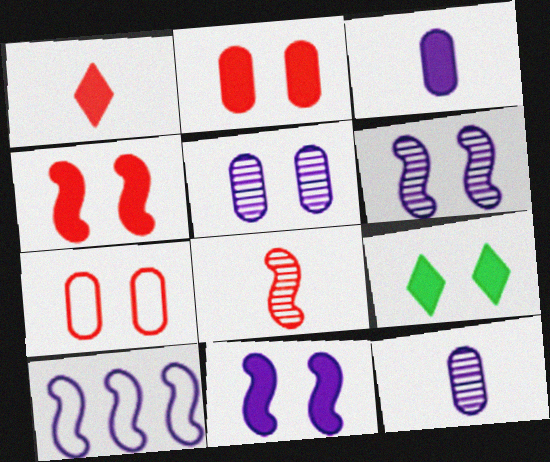[[2, 9, 11], 
[6, 7, 9]]